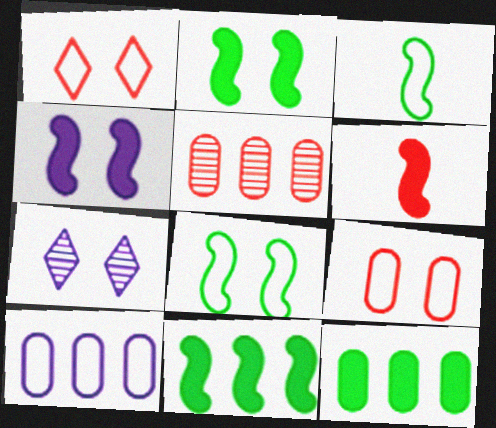[[1, 3, 10], 
[1, 5, 6], 
[2, 7, 9], 
[4, 6, 11], 
[5, 10, 12]]